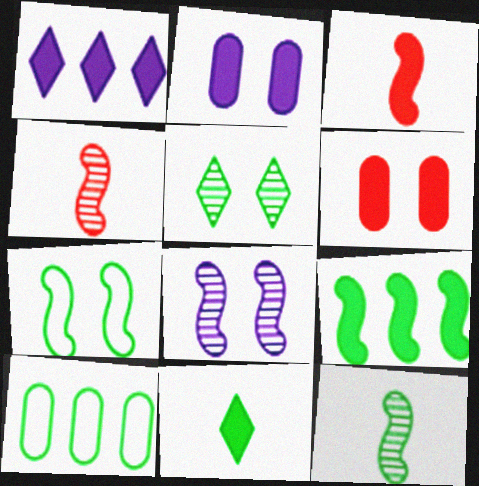[[7, 9, 12]]